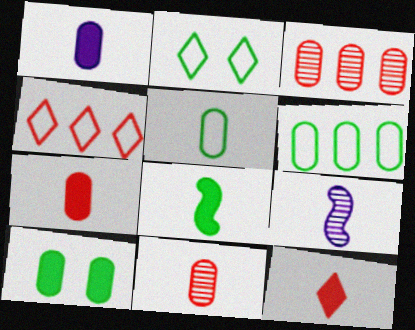[[1, 5, 11], 
[1, 8, 12], 
[4, 9, 10], 
[5, 9, 12]]